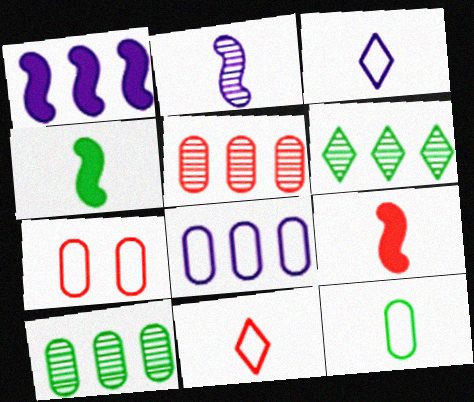[[7, 8, 12]]